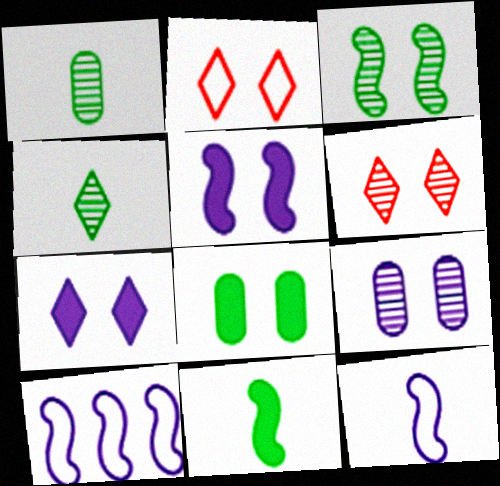[[3, 6, 9]]